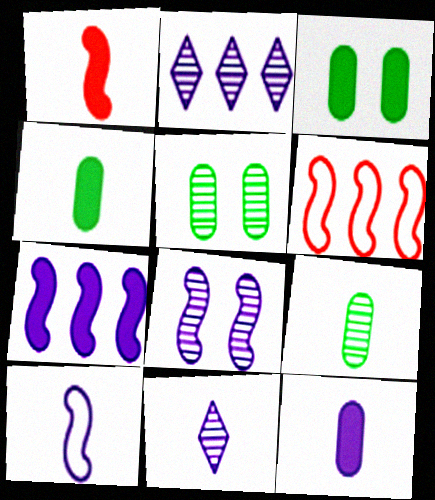[[3, 6, 11], 
[7, 8, 10], 
[10, 11, 12]]